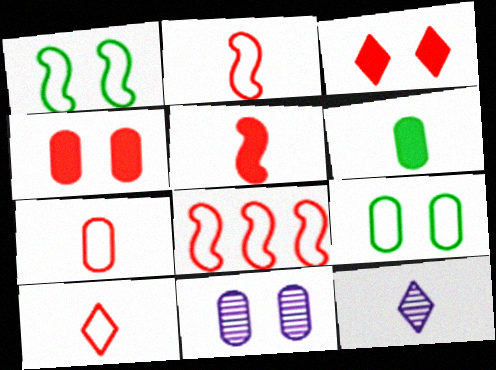[[1, 3, 11], 
[2, 6, 12], 
[2, 7, 10], 
[4, 9, 11]]